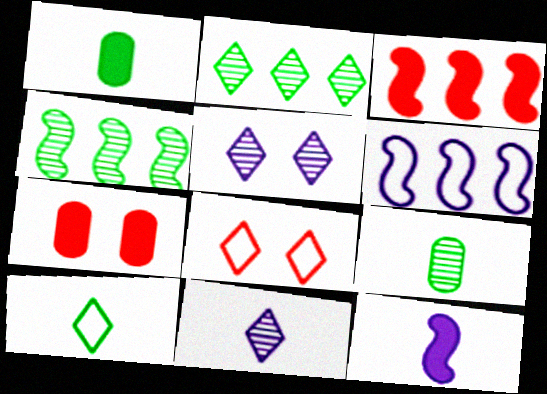[[3, 4, 6]]